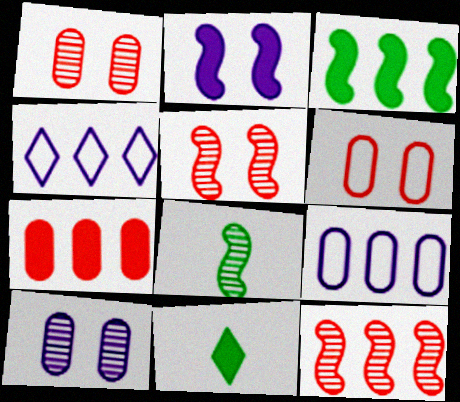[[2, 7, 11], 
[5, 9, 11]]